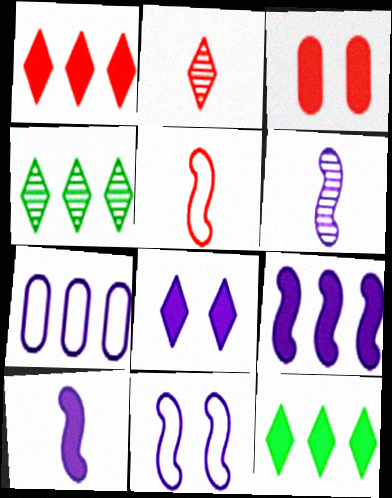[[3, 10, 12], 
[6, 7, 8], 
[6, 9, 11]]